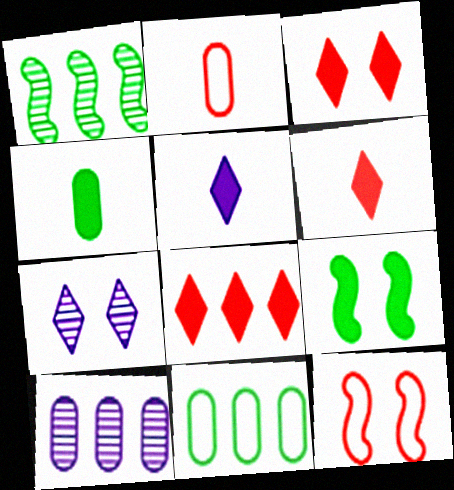[[3, 6, 8]]